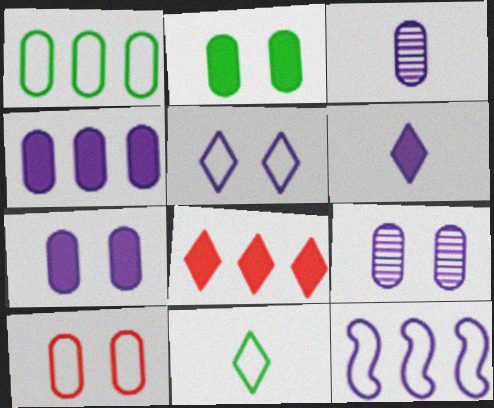[[2, 9, 10], 
[6, 9, 12], 
[10, 11, 12]]